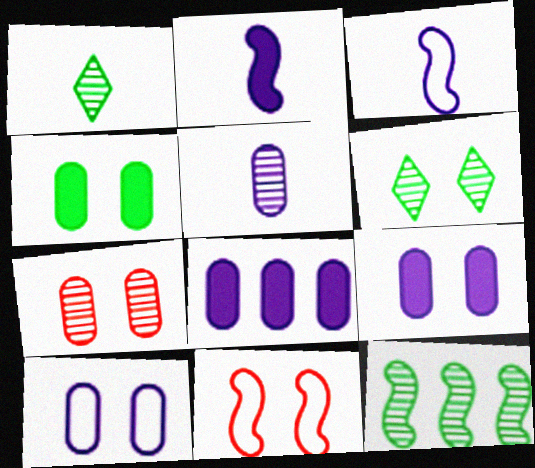[[1, 8, 11], 
[2, 11, 12], 
[4, 7, 10], 
[5, 8, 10], 
[6, 9, 11]]